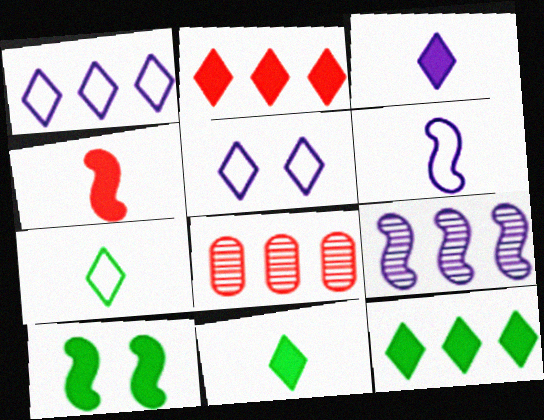[]